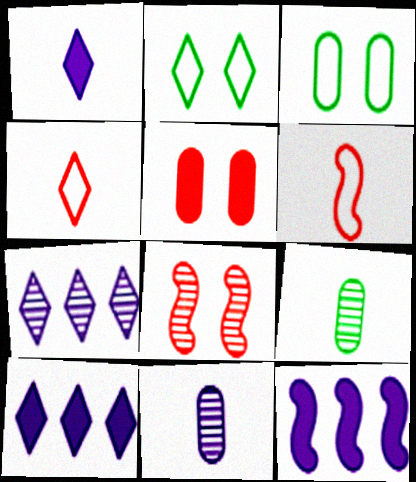[[1, 6, 9], 
[7, 8, 9]]